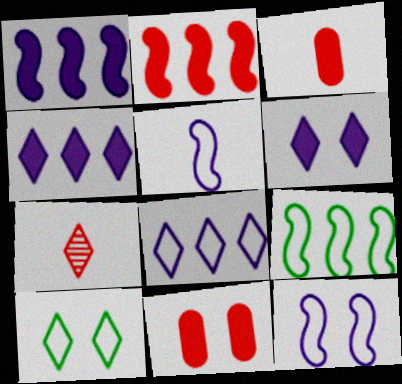[[4, 7, 10]]